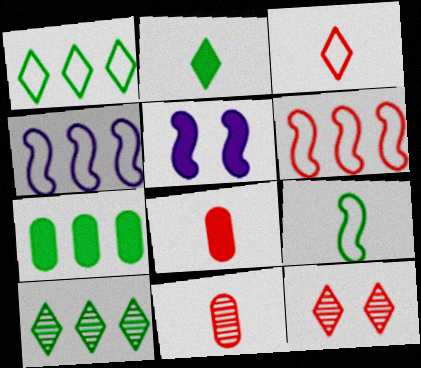[[1, 5, 11], 
[6, 8, 12]]